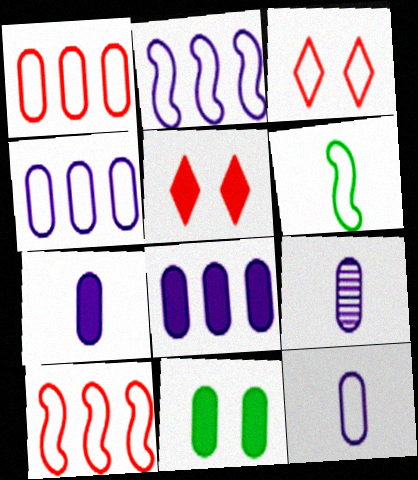[[1, 9, 11], 
[3, 4, 6], 
[7, 9, 12]]